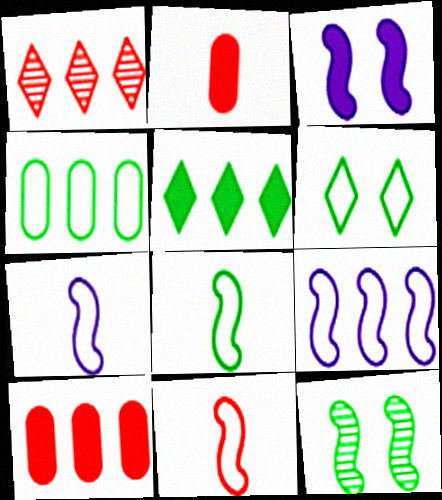[[2, 3, 5], 
[4, 6, 8], 
[7, 8, 11]]